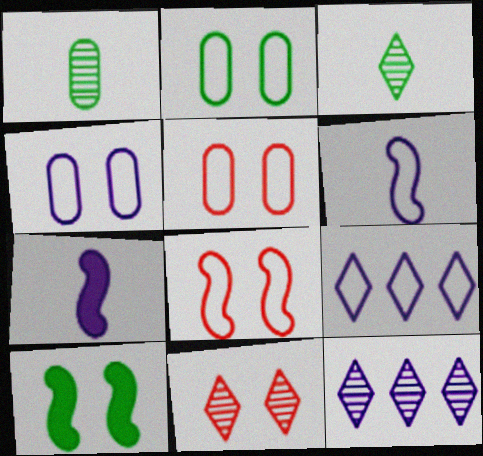[[2, 4, 5], 
[3, 11, 12], 
[4, 6, 9], 
[4, 7, 12], 
[4, 10, 11]]